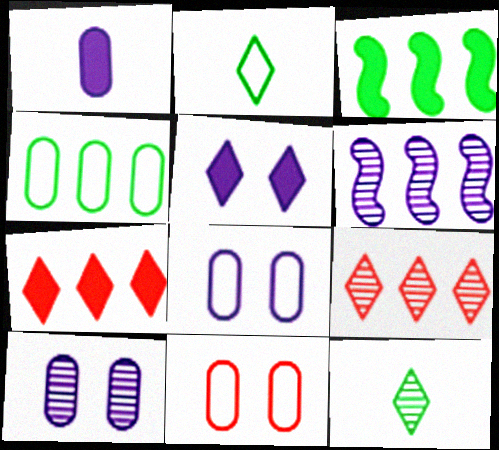[[2, 5, 9], 
[4, 6, 7]]